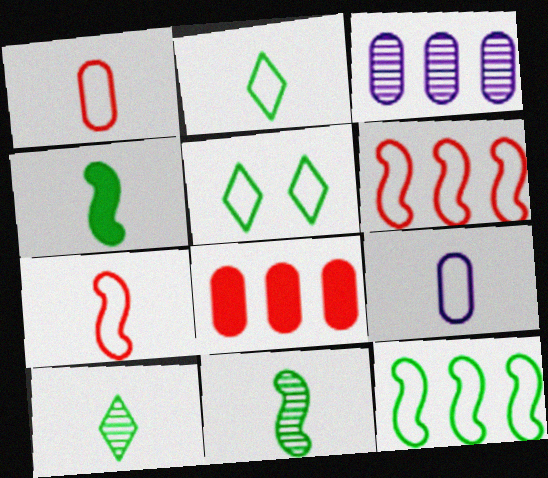[[2, 7, 9], 
[5, 6, 9]]